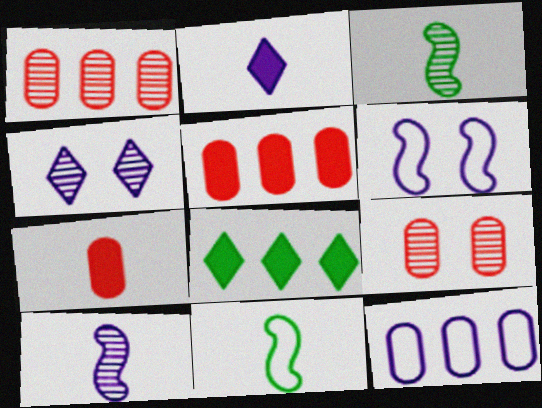[[1, 3, 4], 
[4, 5, 11]]